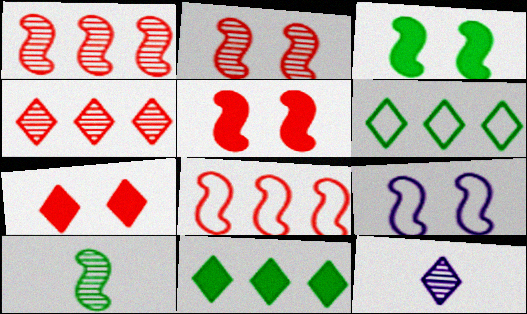[[2, 3, 9], 
[6, 7, 12]]